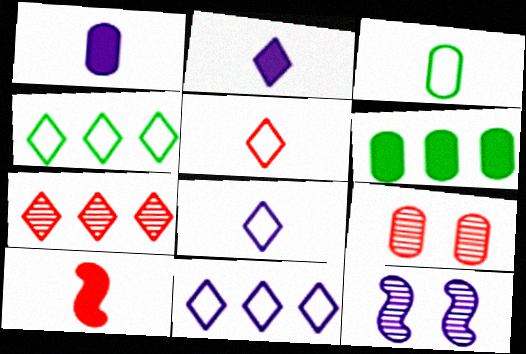[[1, 11, 12], 
[5, 6, 12]]